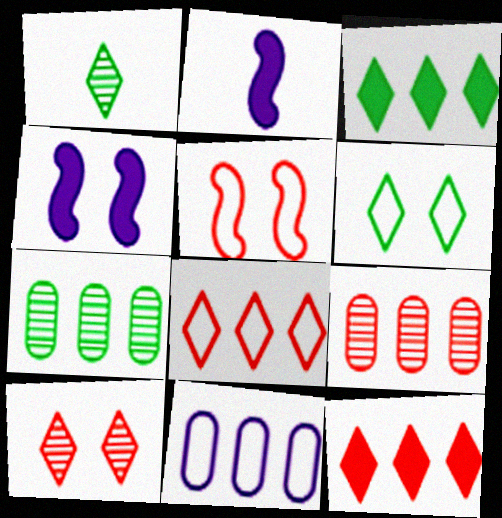[[1, 3, 6], 
[2, 6, 9]]